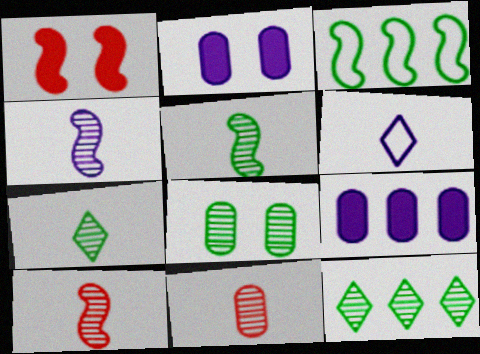[[1, 3, 4], 
[4, 5, 10], 
[4, 7, 11], 
[5, 8, 12]]